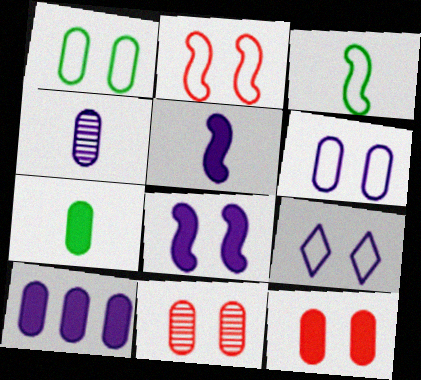[[1, 2, 9], 
[4, 6, 10], 
[7, 10, 12]]